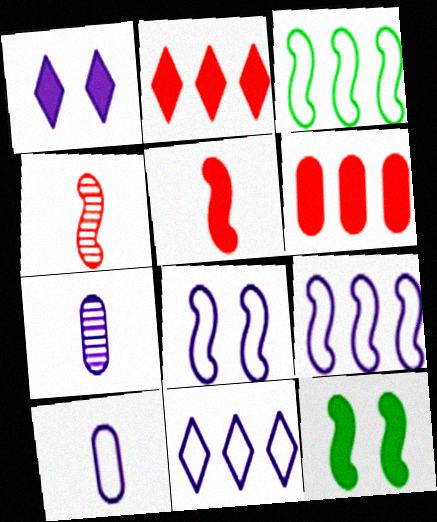[[1, 7, 9], 
[4, 9, 12], 
[8, 10, 11]]